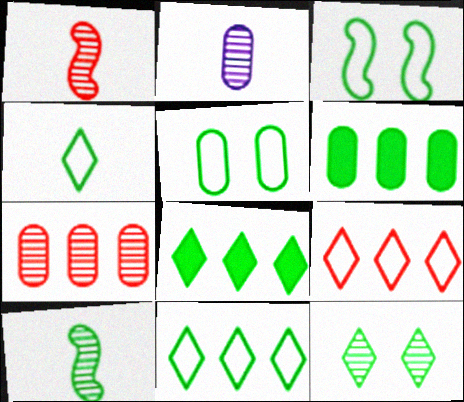[[4, 8, 12], 
[5, 8, 10]]